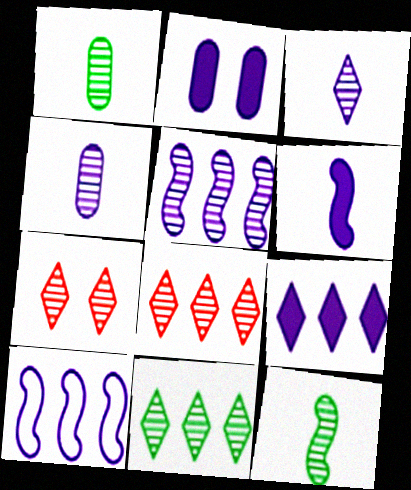[[1, 5, 7], 
[2, 3, 10], 
[2, 6, 9], 
[3, 7, 11]]